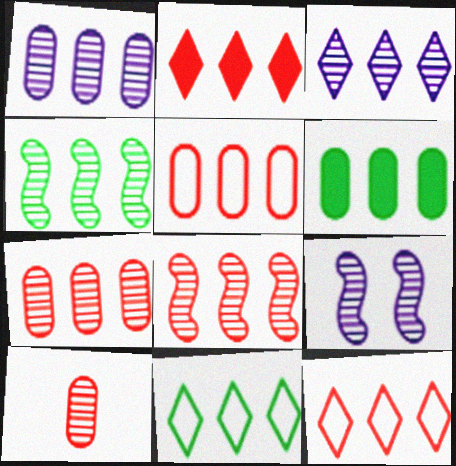[[1, 5, 6], 
[2, 3, 11], 
[2, 5, 8], 
[3, 4, 7], 
[4, 6, 11]]